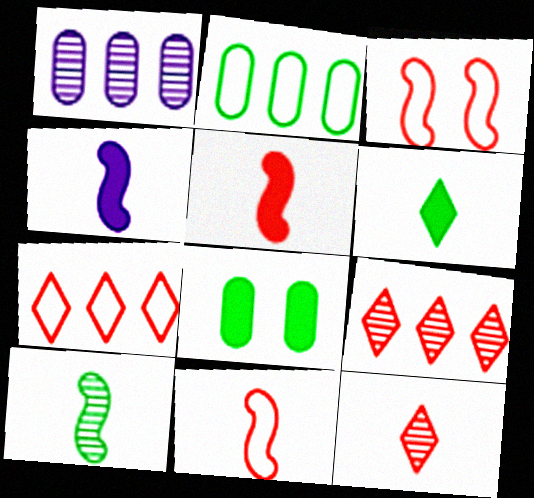[[1, 3, 6], 
[4, 10, 11]]